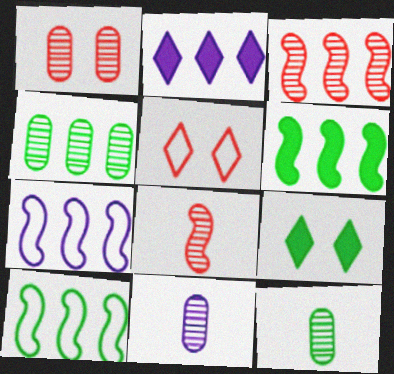[[1, 4, 11], 
[3, 6, 7], 
[5, 6, 11], 
[9, 10, 12]]